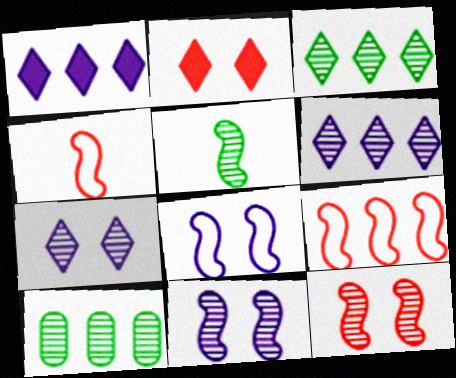[[1, 9, 10]]